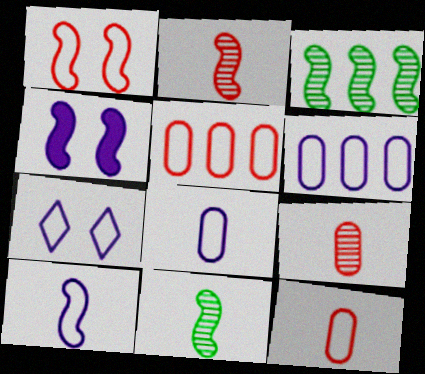[[6, 7, 10]]